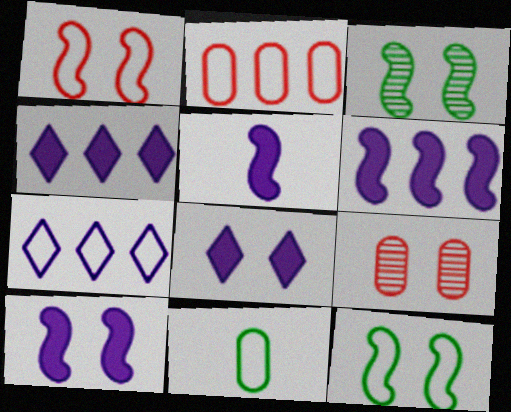[[1, 3, 10], 
[1, 7, 11], 
[5, 6, 10], 
[8, 9, 12]]